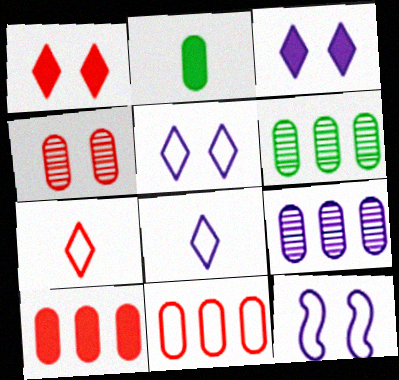[]